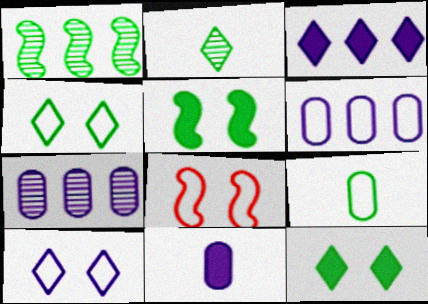[[1, 9, 12]]